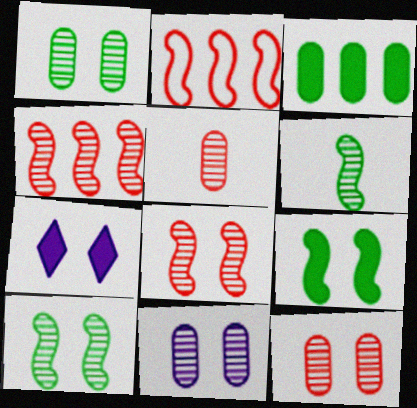[[1, 11, 12]]